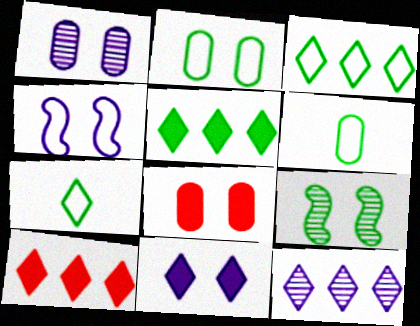[[1, 2, 8], 
[1, 4, 11], 
[3, 10, 12], 
[5, 6, 9]]